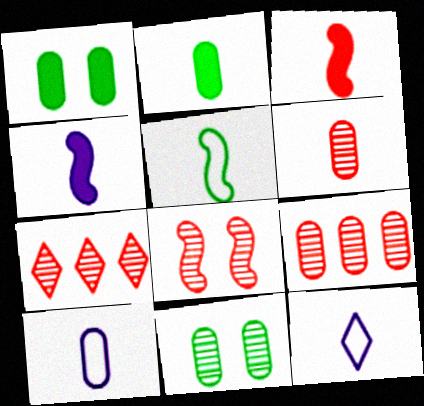[[1, 9, 10], 
[2, 6, 10], 
[6, 7, 8]]